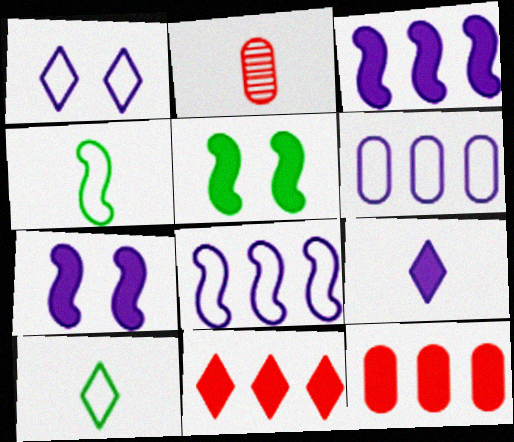[[2, 4, 9], 
[5, 9, 12]]